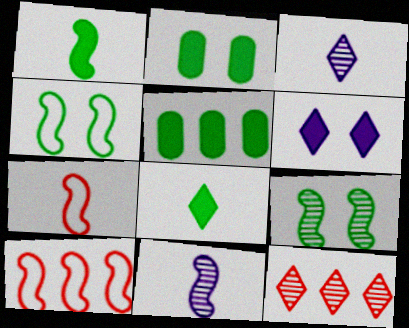[[1, 7, 11], 
[2, 3, 10]]